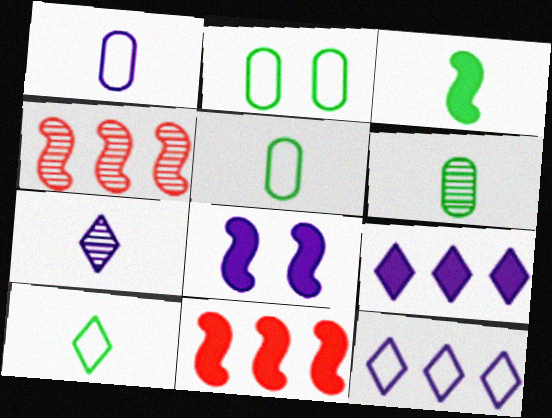[[2, 7, 11], 
[3, 6, 10], 
[3, 8, 11]]